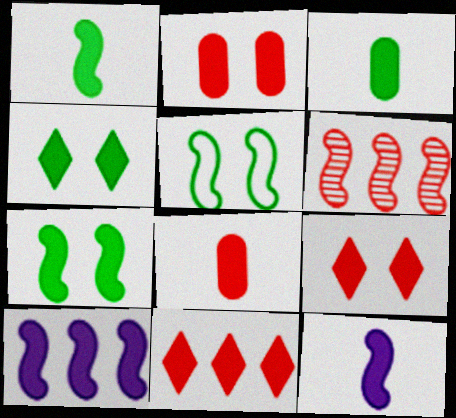[[3, 9, 10], 
[4, 8, 10], 
[5, 6, 12]]